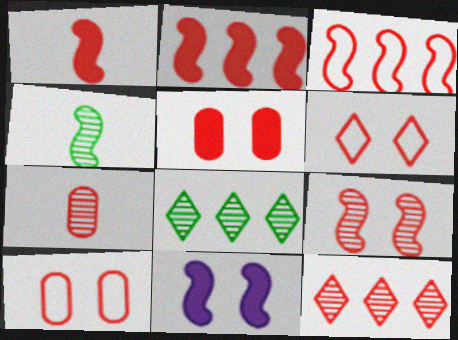[[1, 3, 9], 
[1, 10, 12], 
[2, 6, 7], 
[3, 4, 11], 
[5, 6, 9], 
[7, 9, 12]]